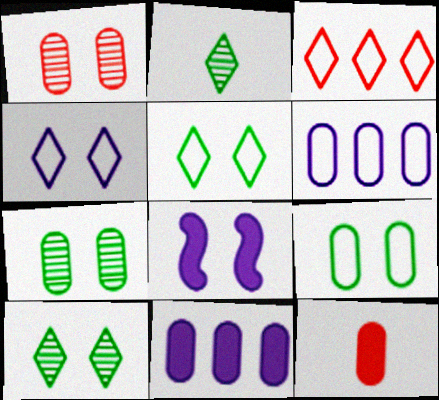[[1, 5, 8], 
[6, 7, 12]]